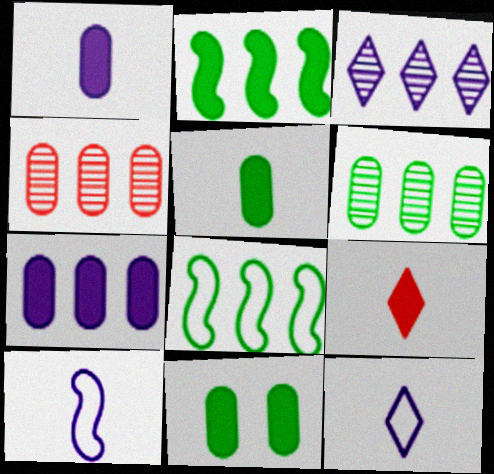[]